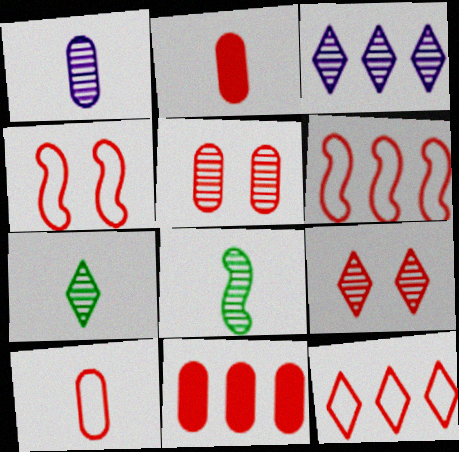[[2, 6, 9], 
[3, 5, 8], 
[3, 7, 9], 
[4, 10, 12], 
[5, 10, 11]]